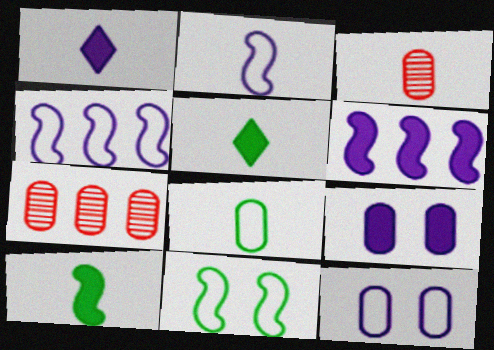[[1, 6, 9], 
[1, 7, 11], 
[2, 3, 5], 
[7, 8, 9]]